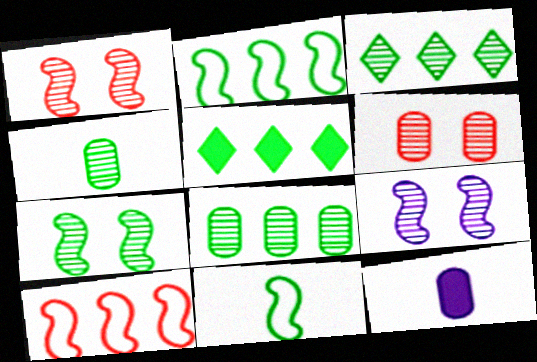[[1, 7, 9], 
[2, 5, 8], 
[3, 4, 7]]